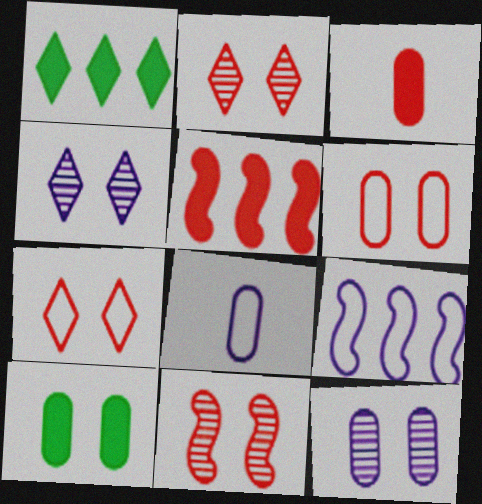[[1, 8, 11], 
[6, 10, 12]]